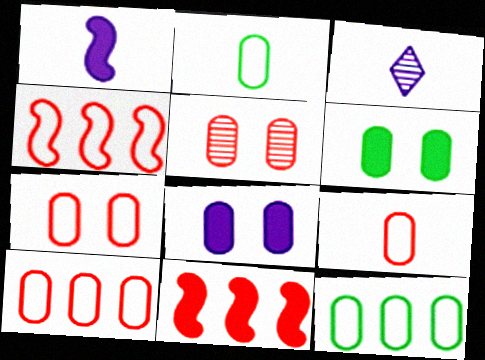[[3, 4, 6], 
[7, 9, 10]]